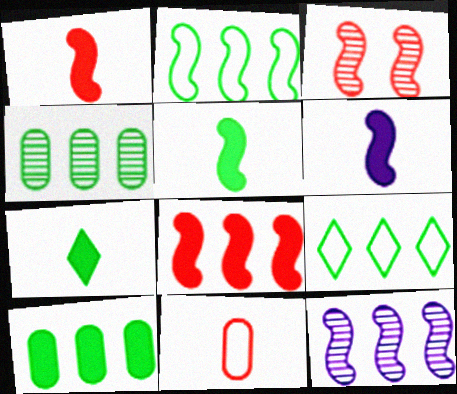[[1, 5, 6], 
[2, 3, 6], 
[2, 8, 12]]